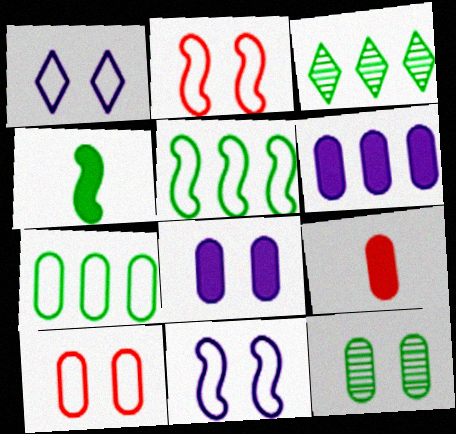[[3, 9, 11], 
[8, 10, 12]]